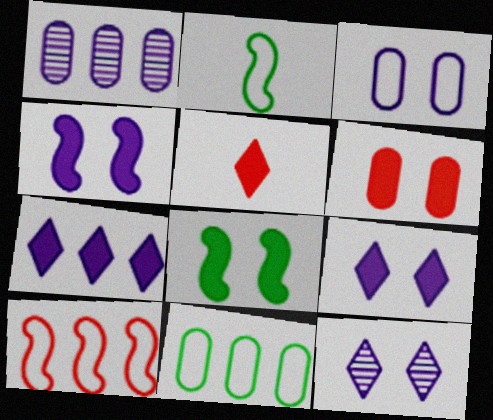[[3, 4, 12], 
[6, 8, 9]]